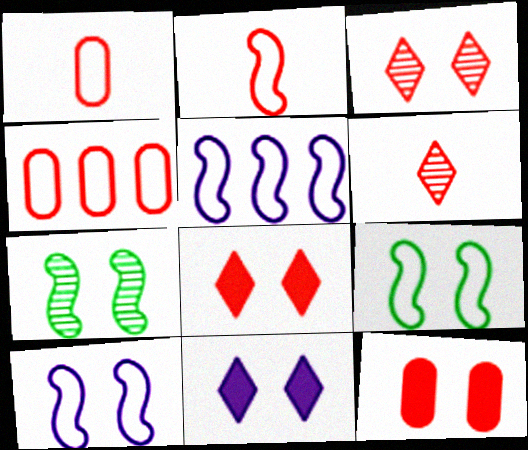[[2, 5, 9]]